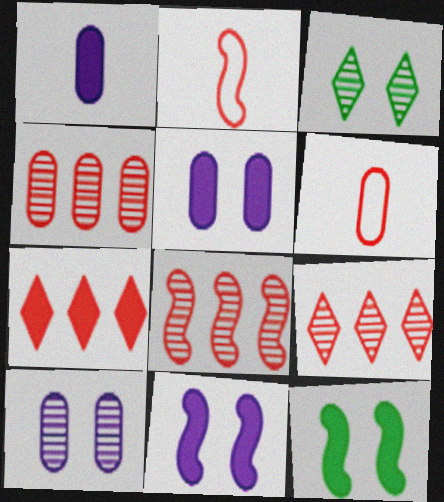[[1, 7, 12], 
[4, 8, 9]]